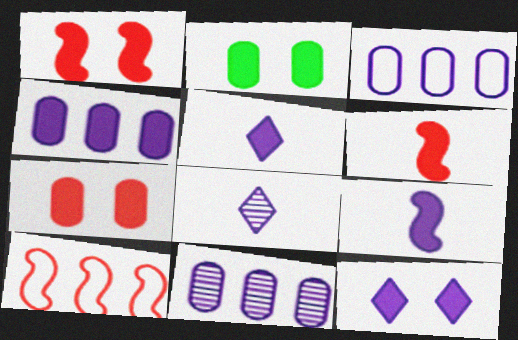[[1, 2, 12], 
[2, 8, 10], 
[3, 4, 11], 
[4, 9, 12]]